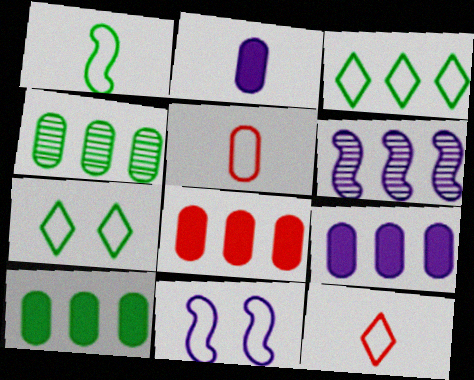[[3, 5, 11], 
[3, 6, 8], 
[8, 9, 10]]